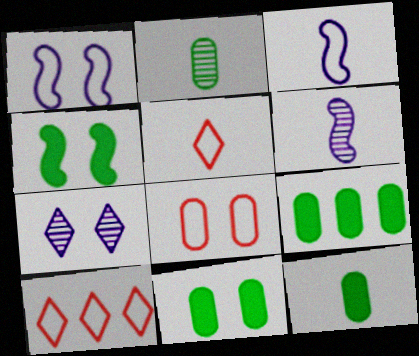[[4, 7, 8], 
[5, 6, 12], 
[6, 10, 11], 
[9, 11, 12]]